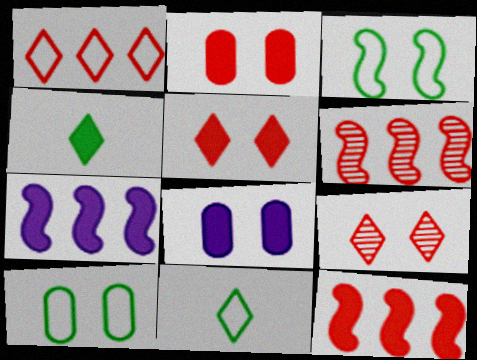[[2, 4, 7], 
[3, 8, 9], 
[4, 8, 12], 
[6, 8, 11]]